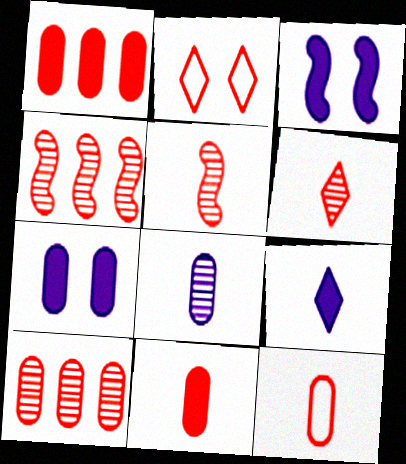[[1, 2, 5], 
[2, 4, 11]]